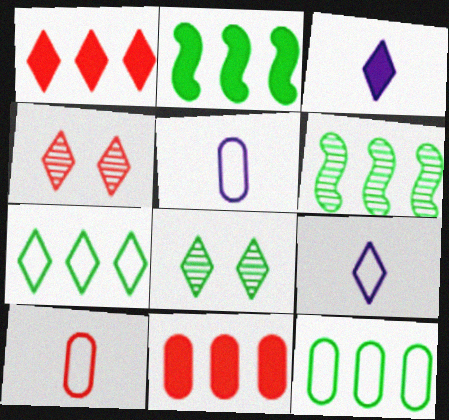[[1, 8, 9], 
[2, 4, 5], 
[3, 4, 7]]